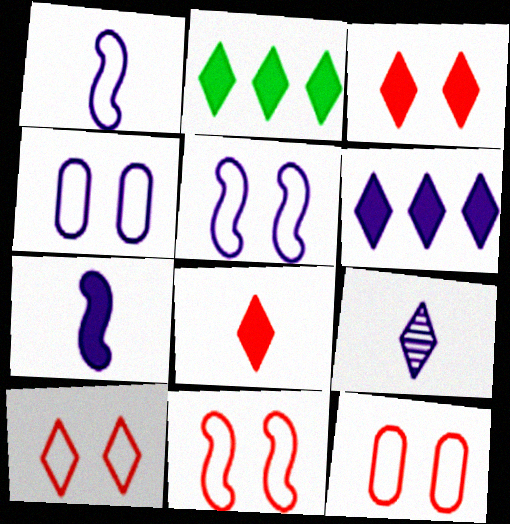[[2, 9, 10], 
[10, 11, 12]]